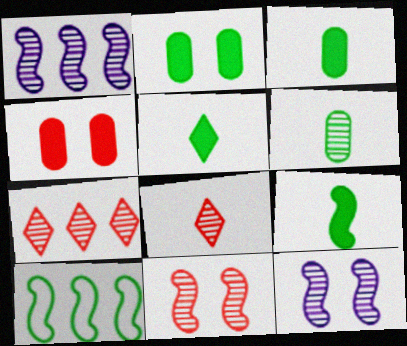[[3, 5, 9], 
[6, 7, 12]]